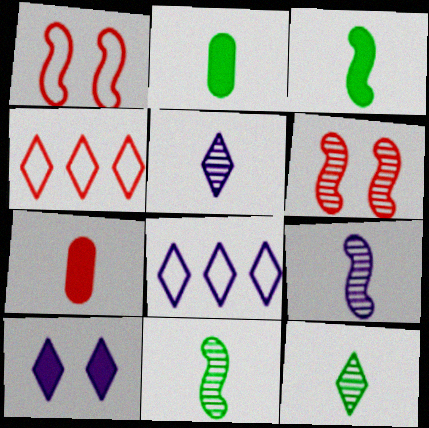[[2, 6, 8], 
[4, 6, 7], 
[4, 10, 12], 
[5, 8, 10]]